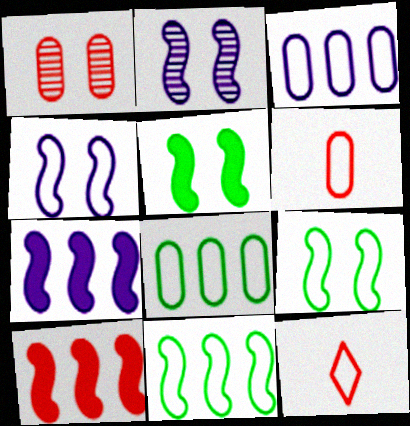[[1, 10, 12], 
[3, 9, 12], 
[4, 8, 12]]